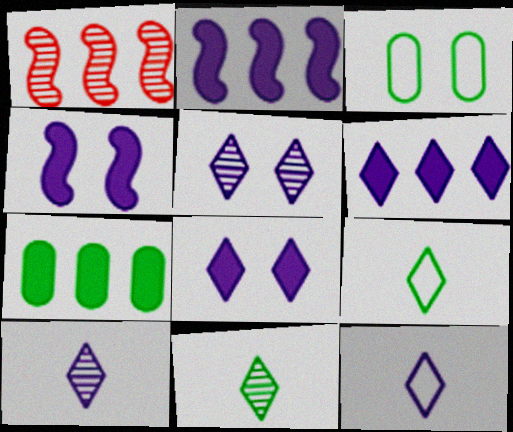[[5, 6, 12]]